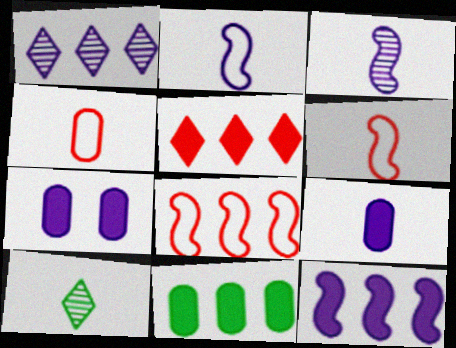[[1, 2, 7], 
[1, 8, 11], 
[5, 11, 12], 
[6, 9, 10], 
[7, 8, 10]]